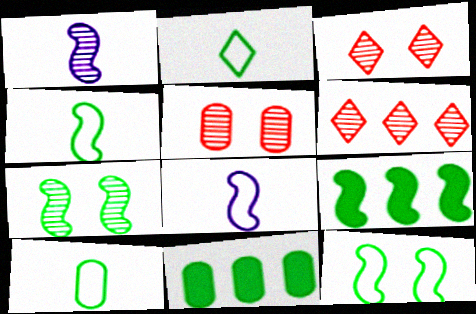[[2, 4, 10], 
[2, 7, 11], 
[3, 8, 11], 
[4, 7, 9]]